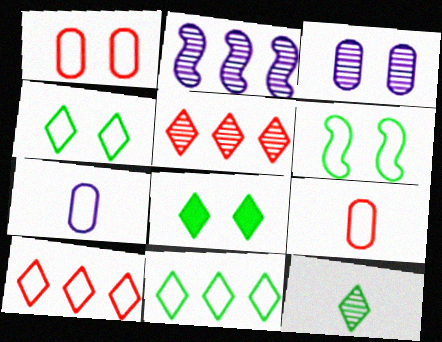[[2, 8, 9], 
[6, 7, 10], 
[8, 11, 12]]